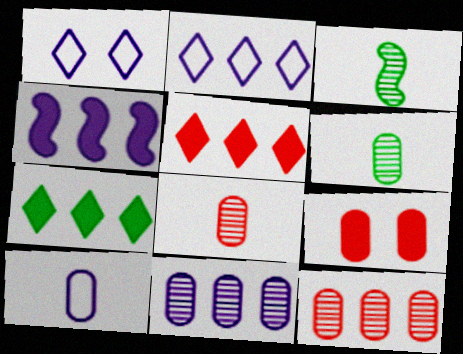[[2, 3, 9], 
[2, 4, 11]]